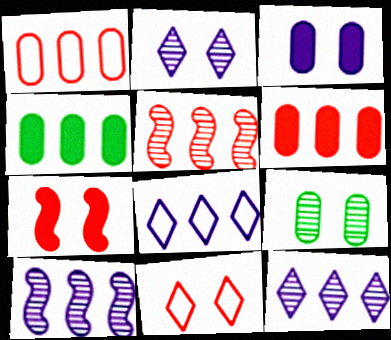[[4, 5, 8]]